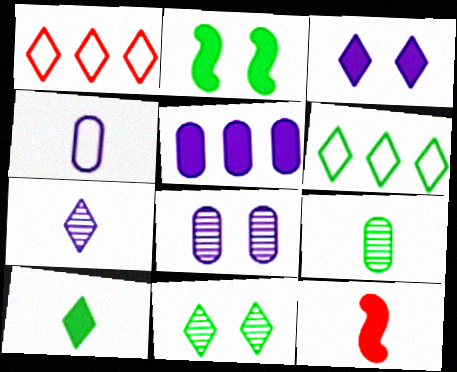[[2, 6, 9], 
[4, 5, 8], 
[6, 8, 12], 
[6, 10, 11]]